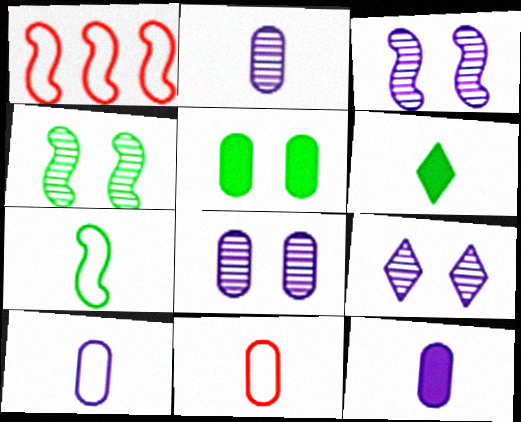[[1, 6, 8], 
[2, 10, 12], 
[3, 8, 9]]